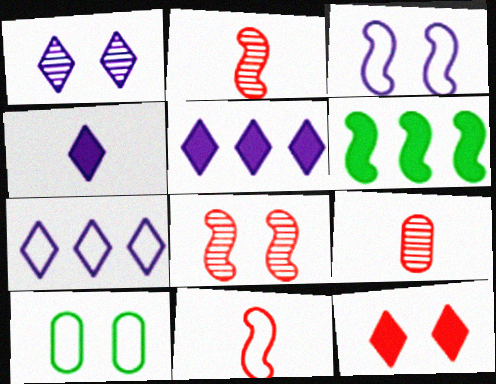[[1, 4, 7], 
[2, 3, 6], 
[2, 5, 10], 
[7, 10, 11]]